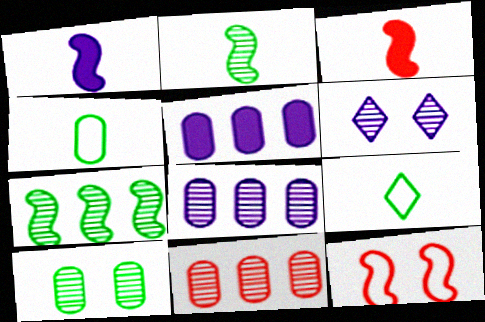[[1, 7, 12], 
[2, 6, 11]]